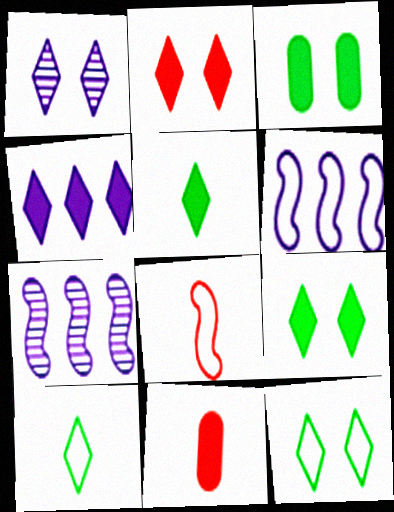[[1, 2, 12], 
[2, 4, 5], 
[7, 11, 12]]